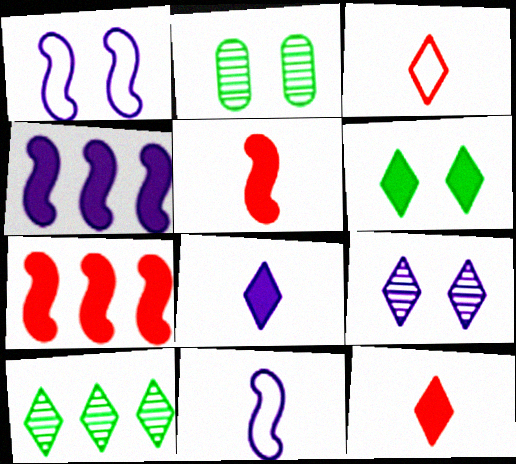[[2, 3, 4]]